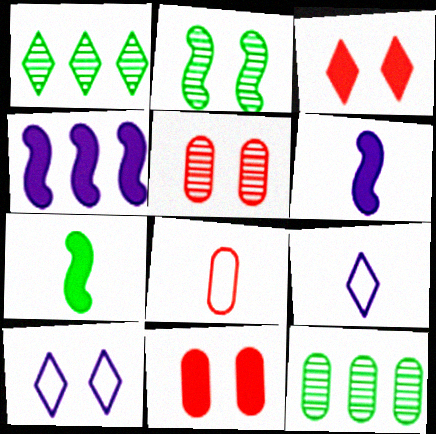[[1, 3, 9], 
[2, 10, 11]]